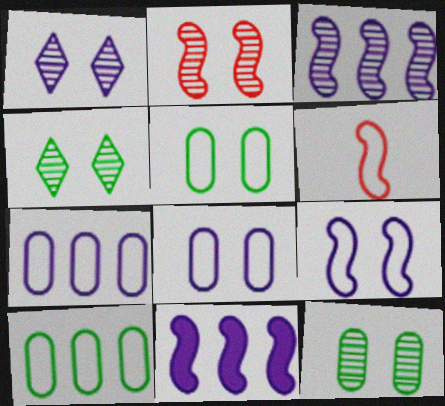[[1, 2, 12]]